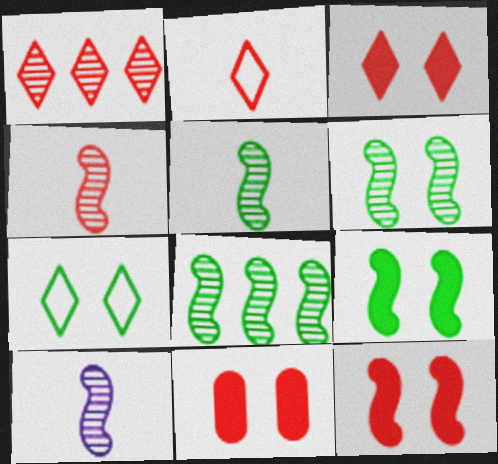[[1, 2, 3], 
[3, 11, 12], 
[4, 5, 10], 
[5, 6, 8]]